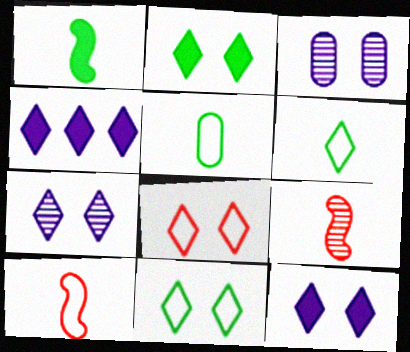[[2, 7, 8]]